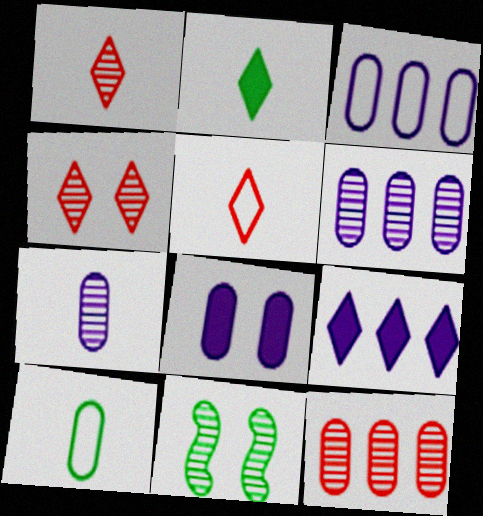[[1, 6, 11], 
[3, 7, 8], 
[8, 10, 12]]